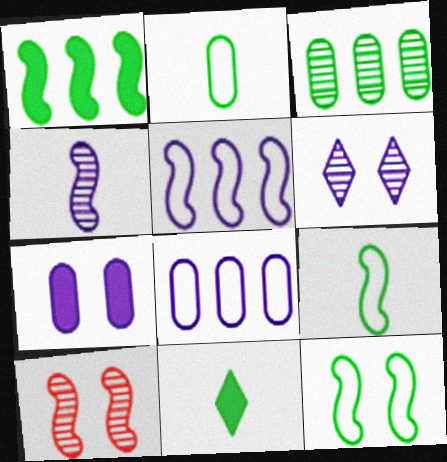[[3, 11, 12], 
[8, 10, 11]]